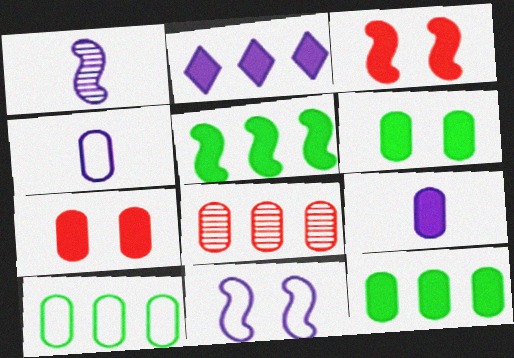[[4, 6, 8], 
[7, 9, 12]]